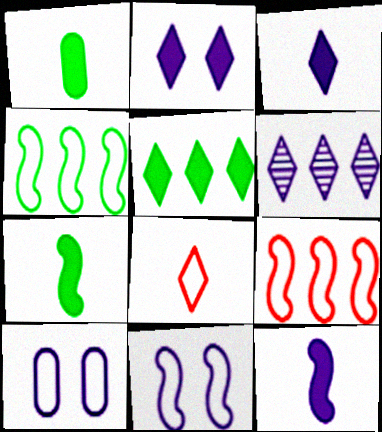[[4, 8, 10], 
[6, 10, 12]]